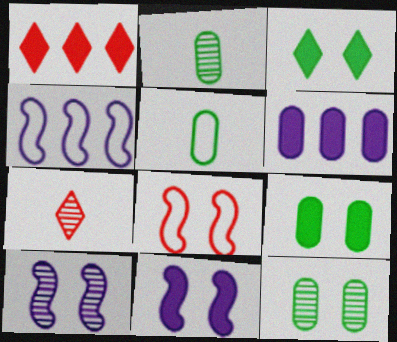[[1, 5, 10], 
[4, 7, 9]]